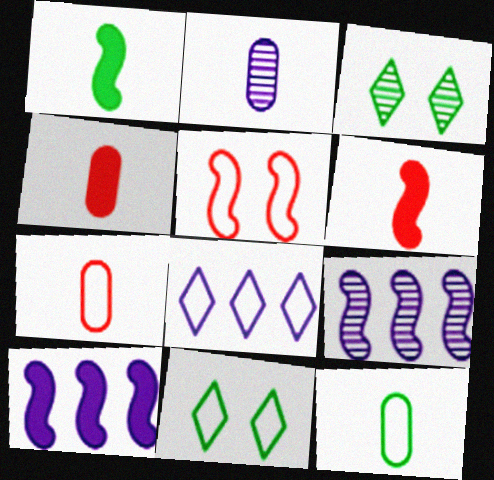[[1, 5, 9], 
[2, 4, 12], 
[3, 7, 10], 
[4, 9, 11], 
[5, 8, 12]]